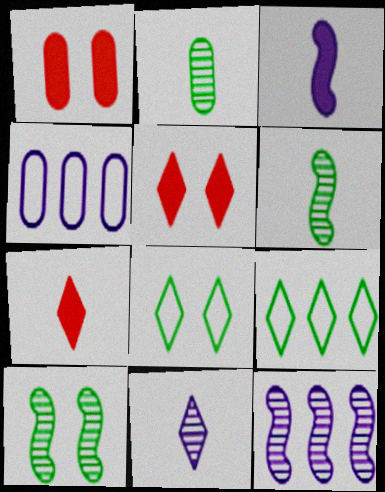[[1, 2, 4], 
[4, 5, 6], 
[4, 7, 10], 
[5, 9, 11]]